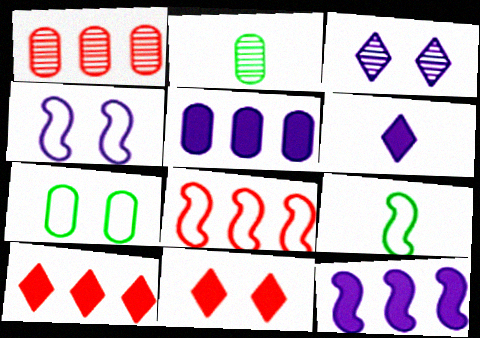[[1, 8, 10], 
[2, 4, 10], 
[4, 8, 9]]